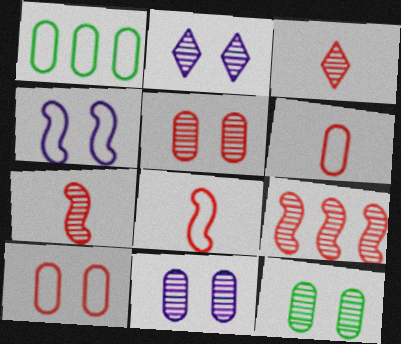[[3, 5, 9], 
[5, 11, 12]]